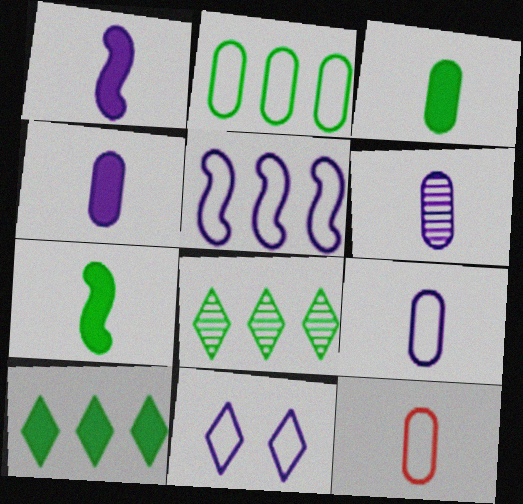[[3, 6, 12], 
[4, 6, 9], 
[5, 9, 11]]